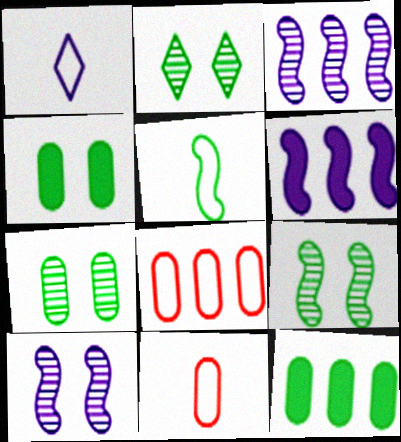[[1, 5, 11], 
[2, 5, 12], 
[2, 6, 11], 
[2, 7, 9]]